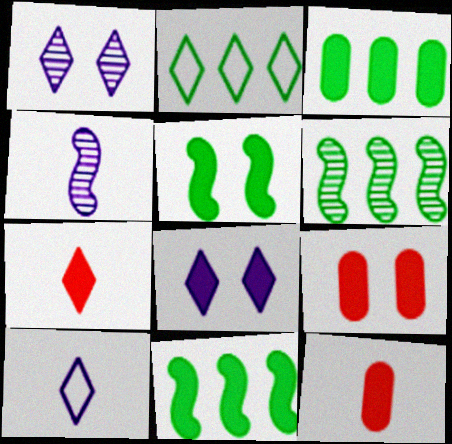[[1, 2, 7], 
[2, 3, 6], 
[2, 4, 9], 
[5, 8, 9], 
[6, 9, 10], 
[8, 11, 12]]